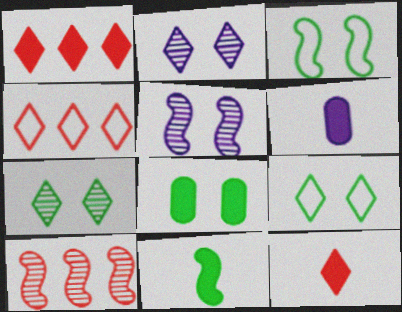[[3, 7, 8], 
[6, 9, 10], 
[6, 11, 12]]